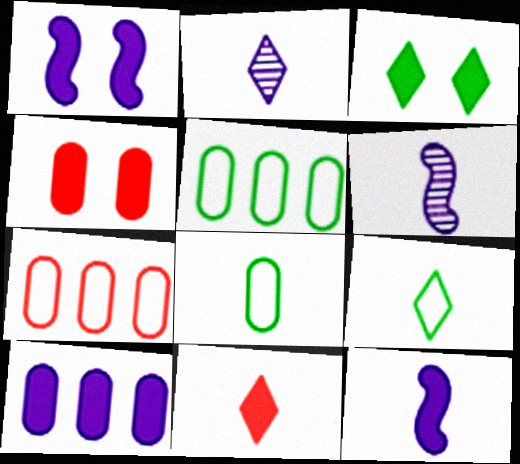[[1, 3, 4], 
[2, 9, 11], 
[3, 6, 7], 
[6, 8, 11]]